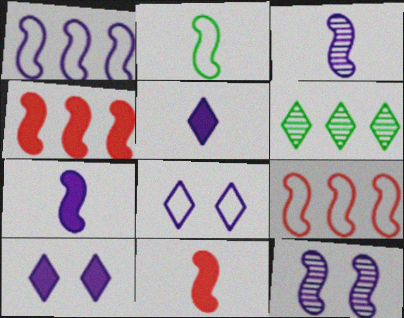[[1, 7, 12], 
[2, 3, 11], 
[2, 4, 12]]